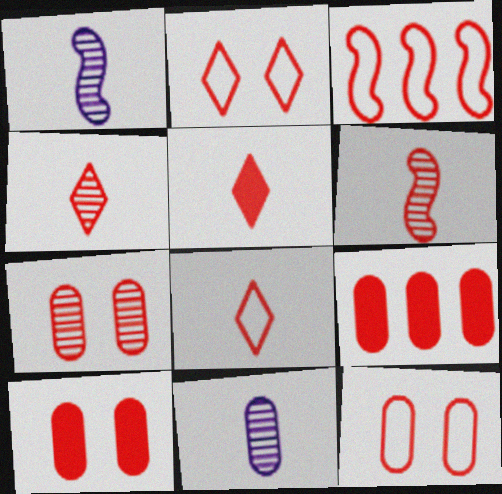[[2, 6, 9], 
[3, 4, 10], 
[3, 5, 7], 
[3, 8, 12], 
[4, 5, 8], 
[7, 10, 12]]